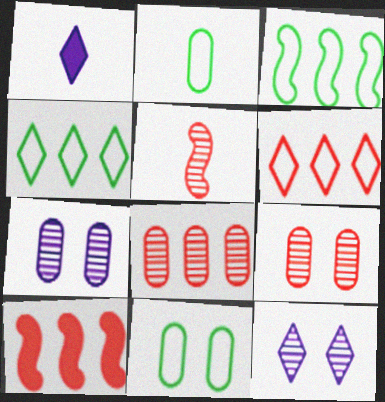[[1, 2, 5], 
[1, 3, 9], 
[2, 10, 12], 
[6, 8, 10]]